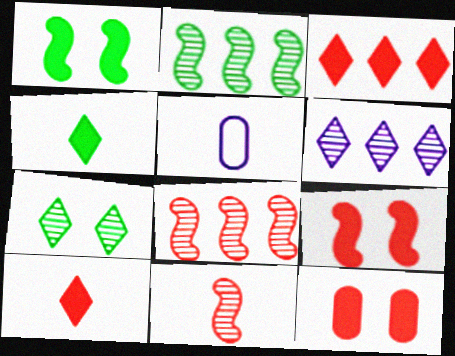[[4, 5, 11]]